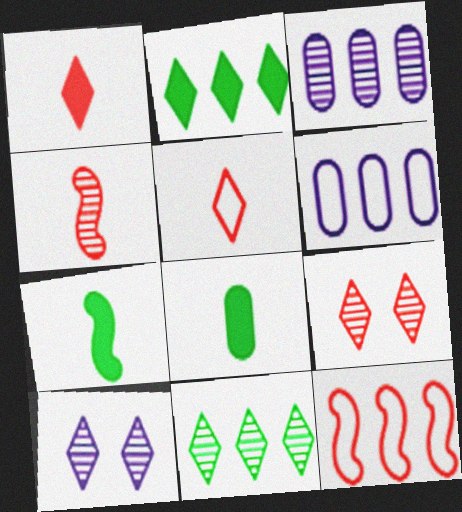[[2, 3, 12], 
[2, 5, 10], 
[6, 7, 9], 
[8, 10, 12]]